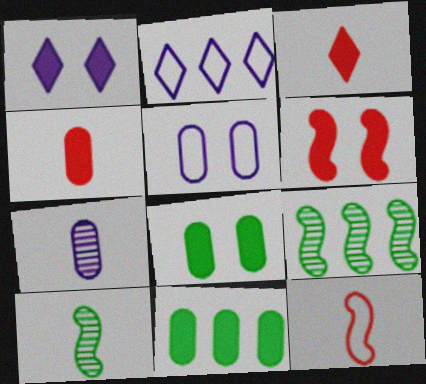[[1, 6, 8], 
[3, 5, 9]]